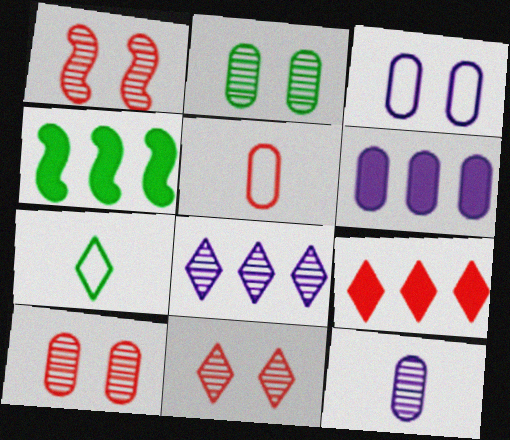[[1, 5, 9], 
[1, 6, 7], 
[1, 10, 11], 
[2, 4, 7], 
[2, 5, 6], 
[3, 6, 12], 
[4, 6, 9]]